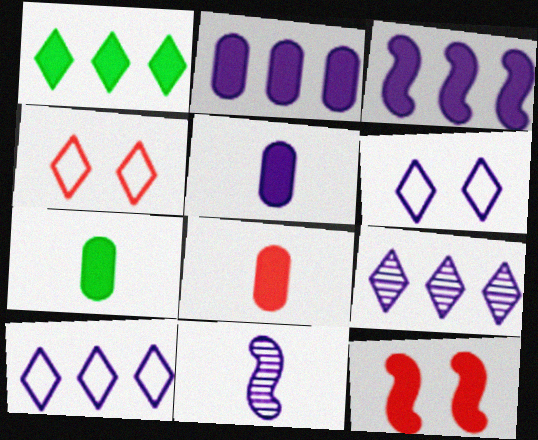[[1, 5, 12], 
[2, 6, 11], 
[5, 7, 8]]